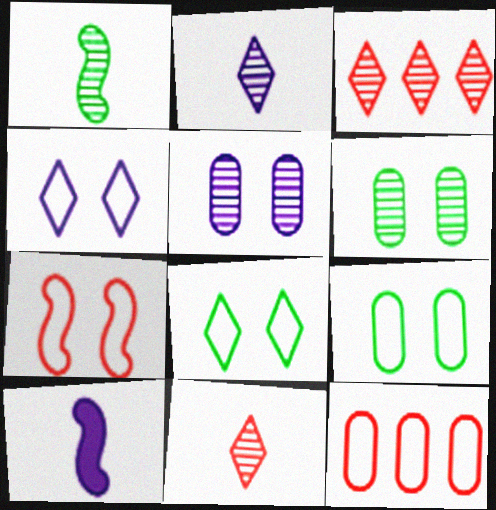[[1, 3, 5], 
[3, 9, 10], 
[4, 7, 9]]